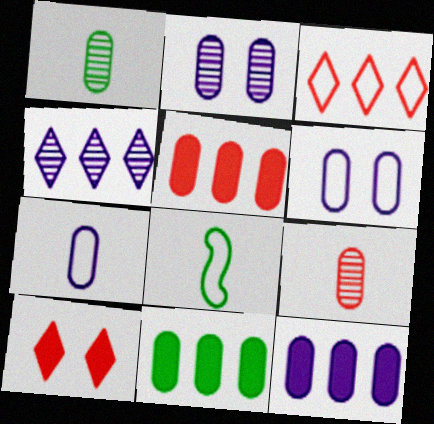[[1, 5, 6], 
[2, 7, 12], 
[3, 6, 8], 
[5, 11, 12], 
[6, 9, 11]]